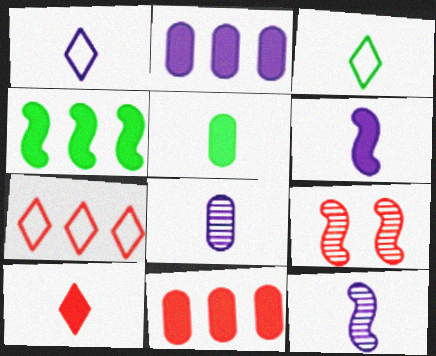[[1, 6, 8], 
[2, 3, 9], 
[5, 6, 10]]